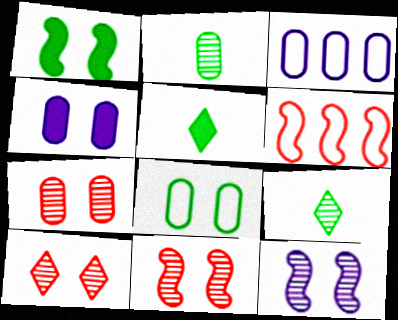[[3, 5, 11], 
[4, 6, 9], 
[4, 7, 8], 
[7, 10, 11]]